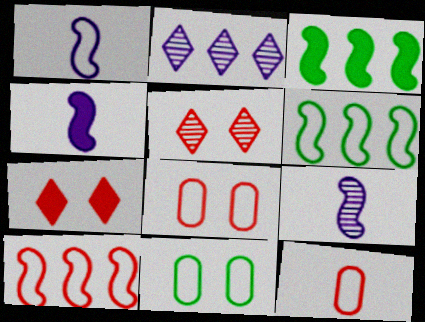[[1, 4, 9]]